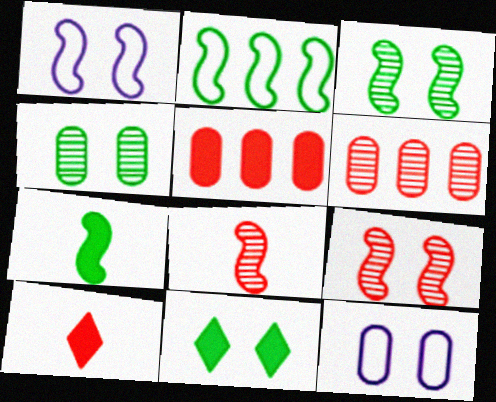[[2, 3, 7], 
[9, 11, 12]]